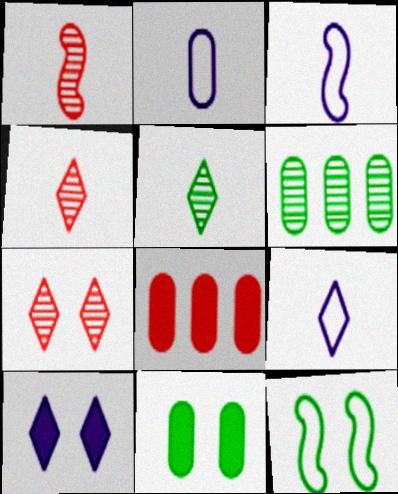[[2, 3, 9]]